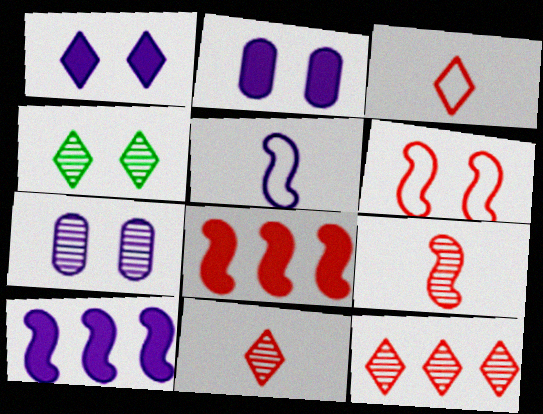[[2, 4, 6], 
[6, 8, 9]]